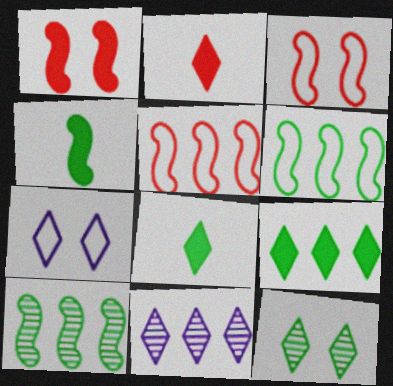[]